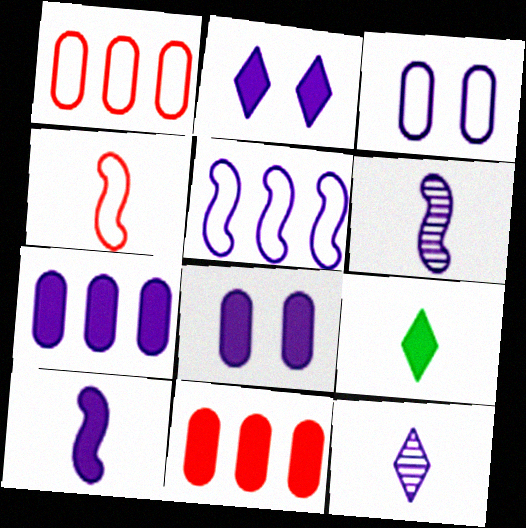[[2, 7, 10], 
[5, 8, 12]]